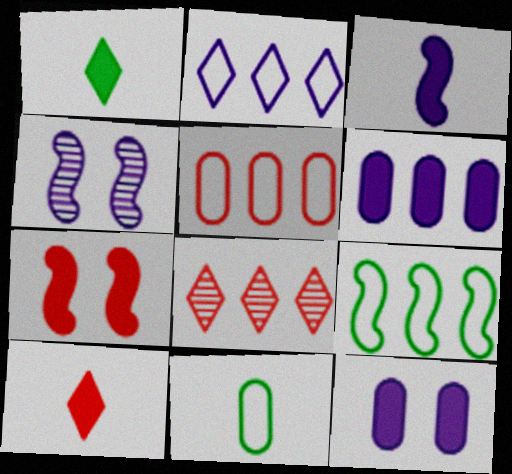[[1, 4, 5], 
[1, 6, 7], 
[2, 5, 9], 
[6, 8, 9]]